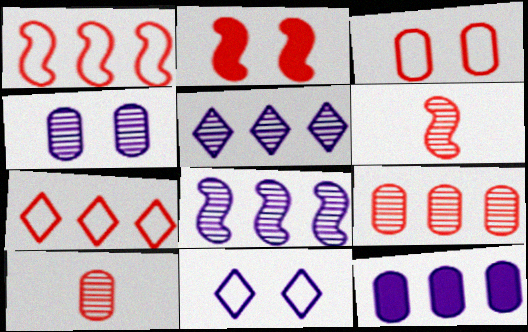[[1, 2, 6], 
[2, 7, 10]]